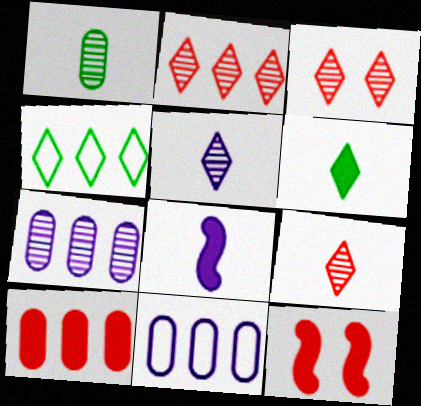[[2, 3, 9]]